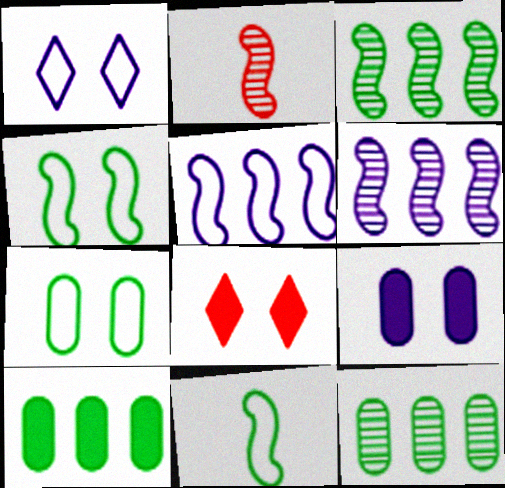[[1, 2, 10]]